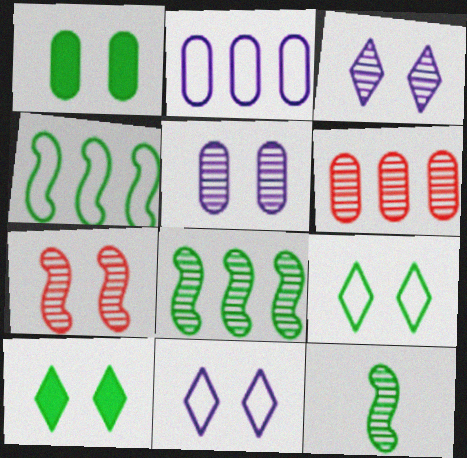[[1, 7, 11], 
[3, 6, 12]]